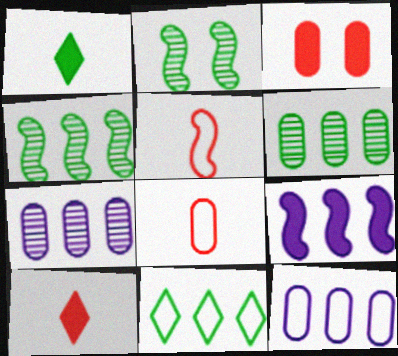[[1, 3, 9], 
[2, 5, 9], 
[2, 10, 12]]